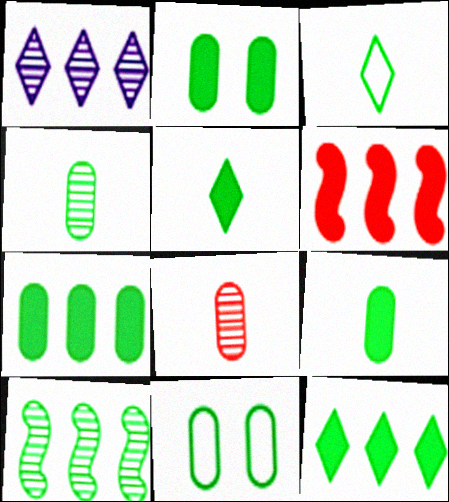[[2, 3, 10], 
[2, 7, 9], 
[4, 7, 11], 
[5, 10, 11]]